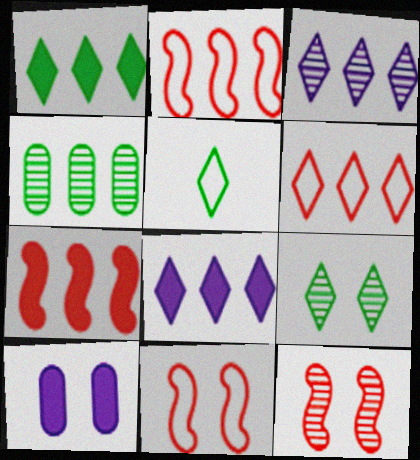[[1, 3, 6], 
[1, 5, 9], 
[2, 4, 8], 
[9, 10, 11]]